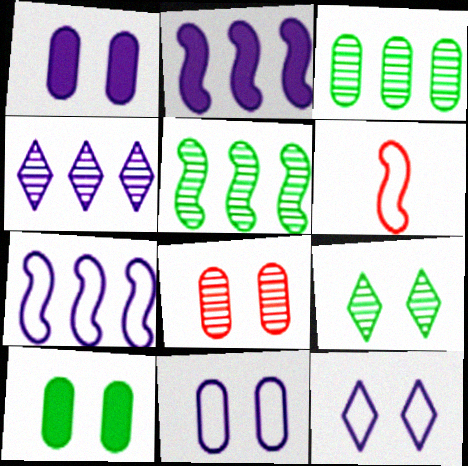[[4, 6, 10], 
[8, 10, 11]]